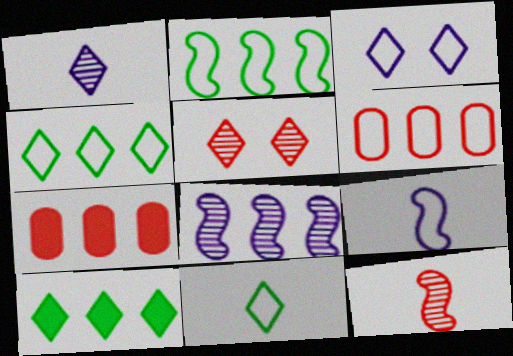[[4, 7, 8], 
[6, 8, 10]]